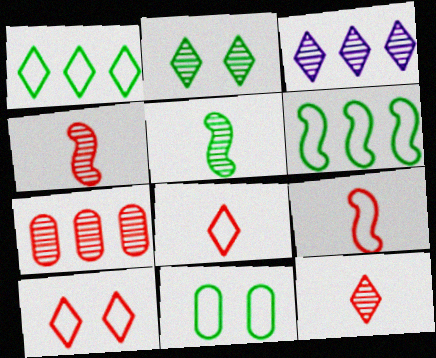[[2, 3, 12]]